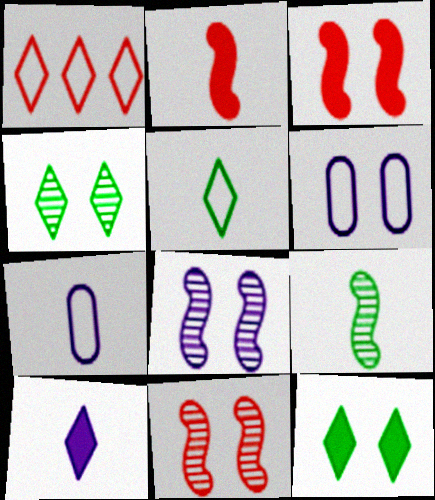[[1, 4, 10], 
[3, 4, 6], 
[6, 11, 12]]